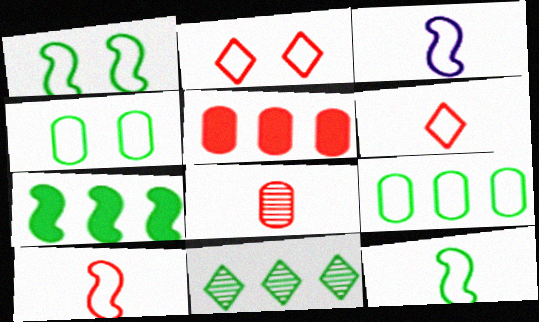[[2, 3, 9], 
[3, 10, 12], 
[7, 9, 11]]